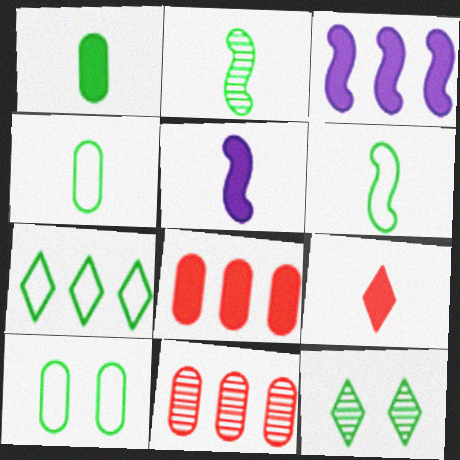[[1, 5, 9], 
[3, 7, 11], 
[6, 7, 10]]